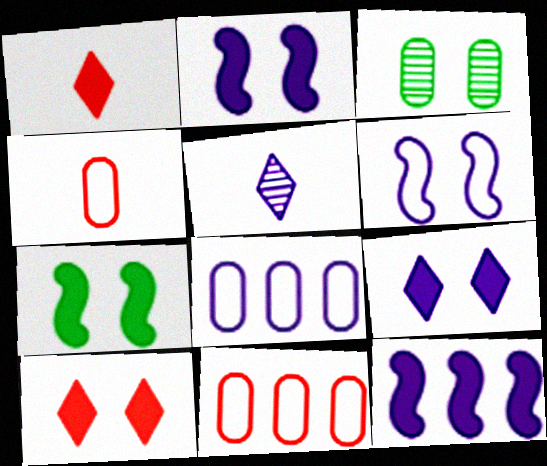[[2, 5, 8], 
[3, 6, 10], 
[5, 7, 11]]